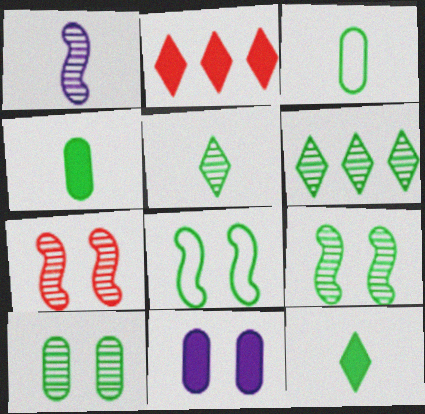[[4, 6, 8]]